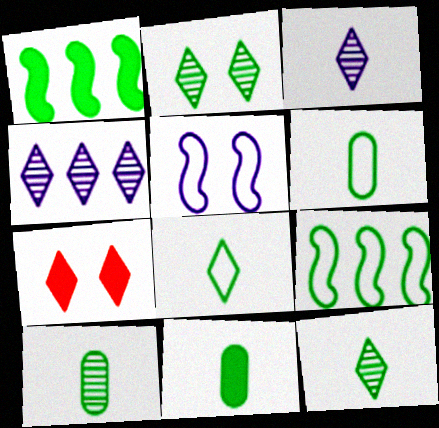[[1, 2, 6], 
[2, 9, 11], 
[4, 7, 8], 
[6, 10, 11]]